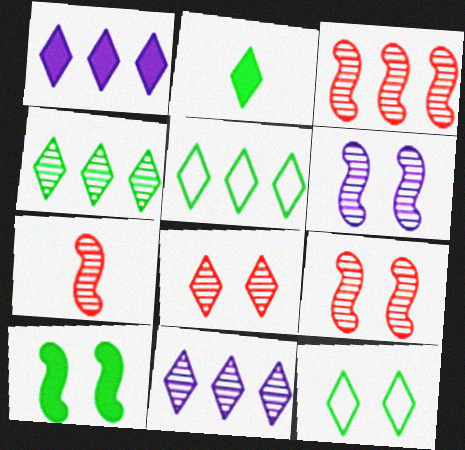[[2, 4, 12], 
[3, 7, 9]]